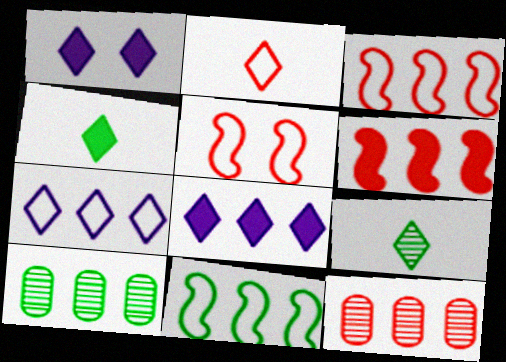[[3, 8, 10], 
[6, 7, 10], 
[8, 11, 12]]